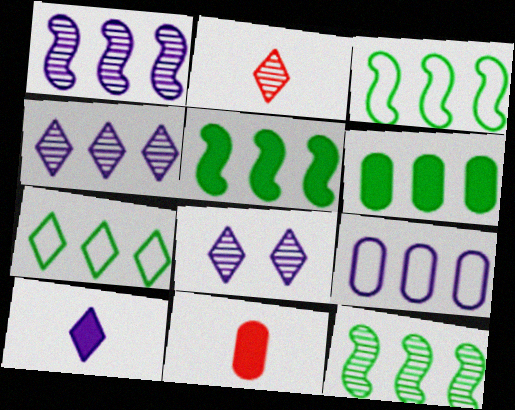[[3, 5, 12], 
[3, 8, 11], 
[6, 7, 12]]